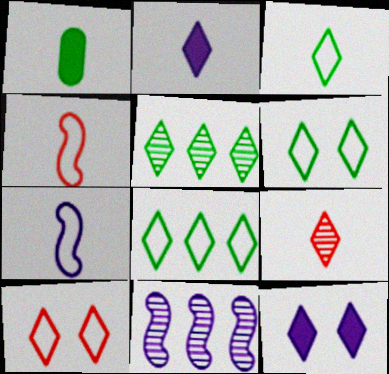[[1, 7, 9], 
[1, 10, 11], 
[2, 3, 9], 
[2, 5, 10], 
[3, 6, 8], 
[8, 9, 12]]